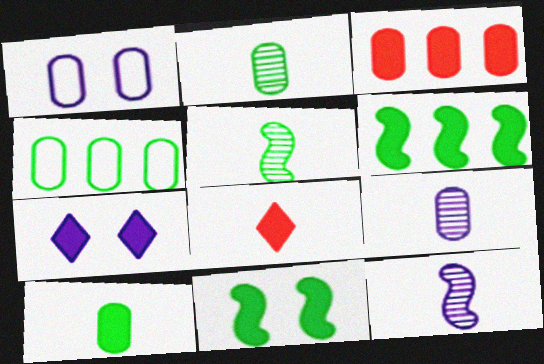[[1, 2, 3]]